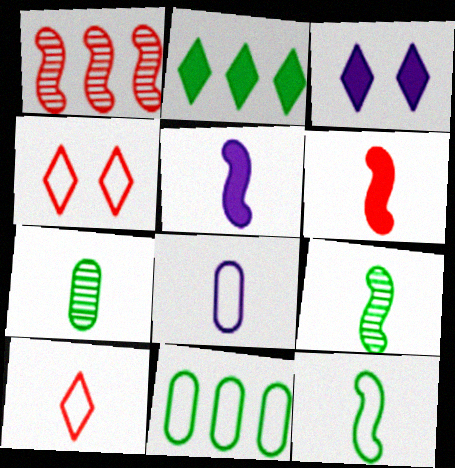[[5, 7, 10], 
[8, 10, 12]]